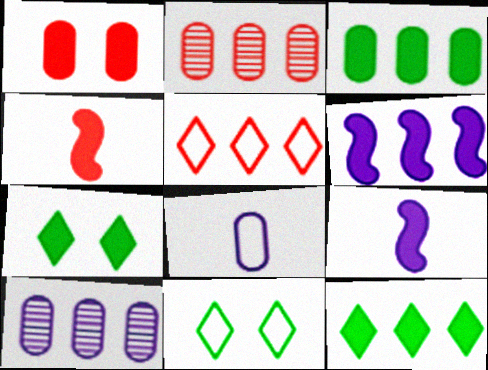[[1, 9, 12], 
[2, 9, 11], 
[4, 10, 11]]